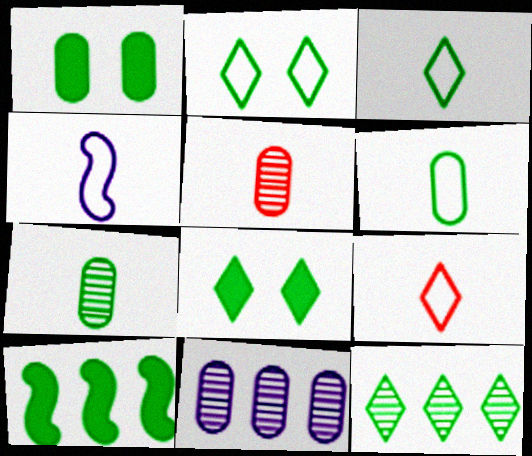[[2, 7, 10], 
[3, 8, 12], 
[4, 6, 9]]